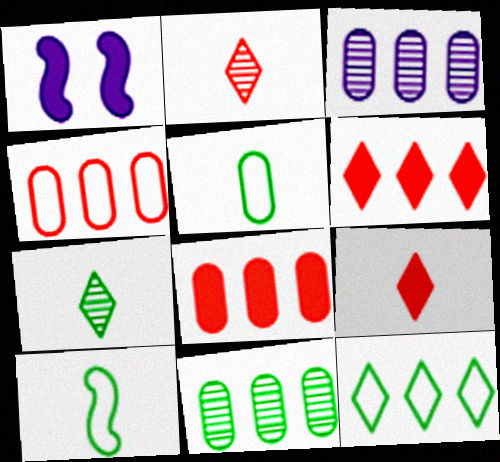[[1, 4, 7]]